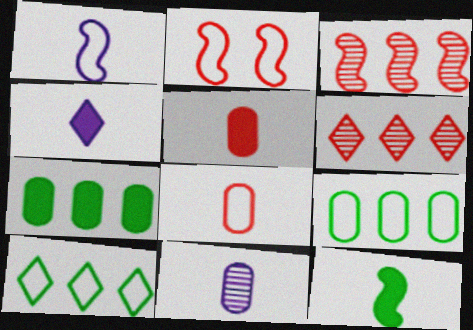[[1, 4, 11], 
[2, 5, 6], 
[4, 5, 12]]